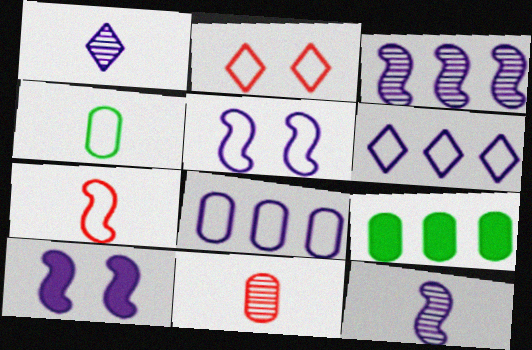[[1, 8, 10], 
[2, 9, 12]]